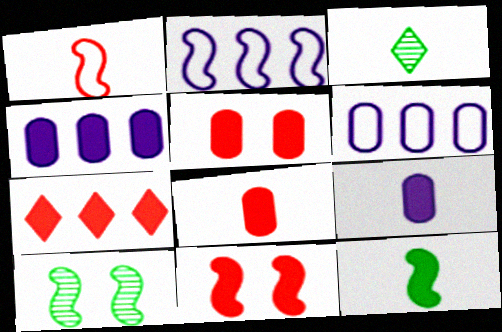[[1, 3, 9], 
[2, 3, 5], 
[3, 6, 11], 
[7, 8, 11]]